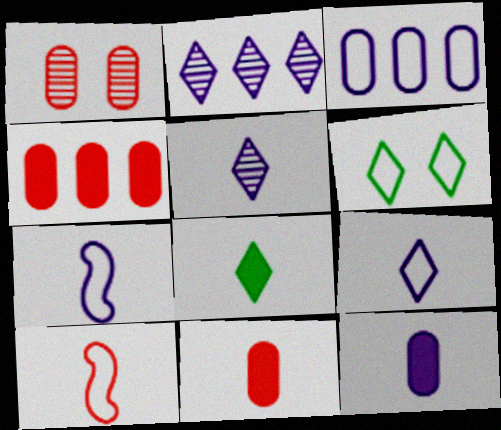[[3, 6, 10], 
[5, 7, 12]]